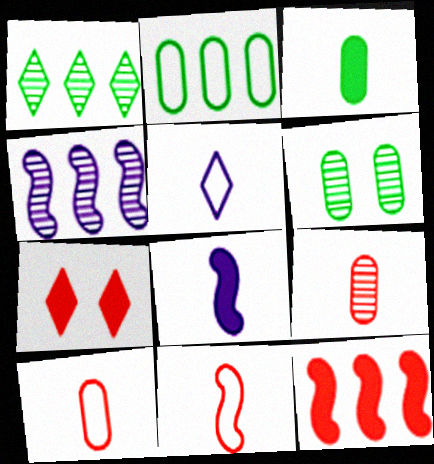[[1, 5, 7], 
[2, 3, 6], 
[5, 6, 12]]